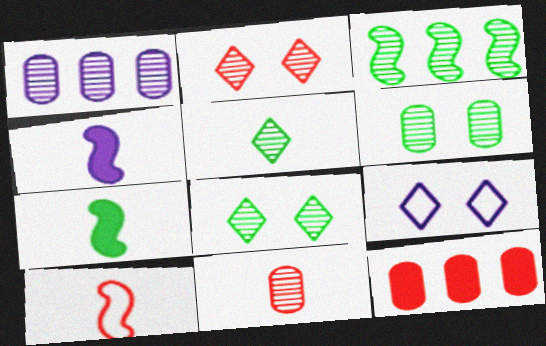[[1, 4, 9], 
[1, 6, 11], 
[2, 10, 12], 
[3, 5, 6]]